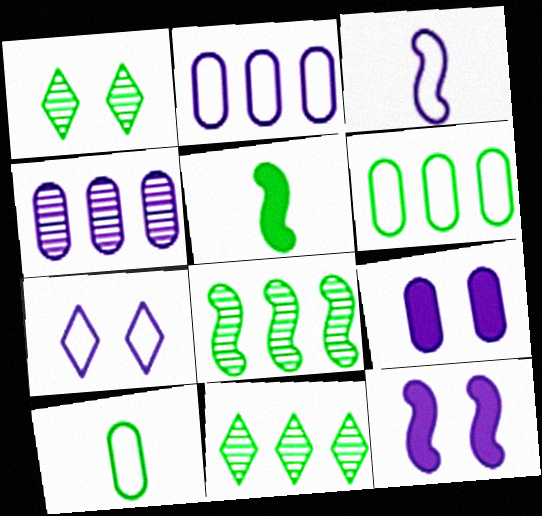[[1, 5, 6], 
[2, 3, 7]]